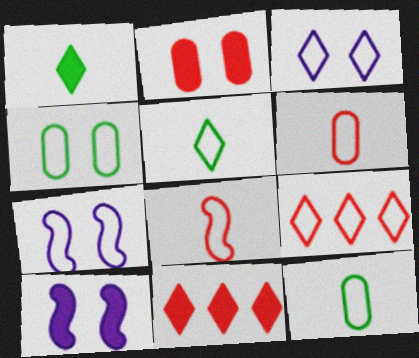[[3, 5, 9], 
[7, 9, 12]]